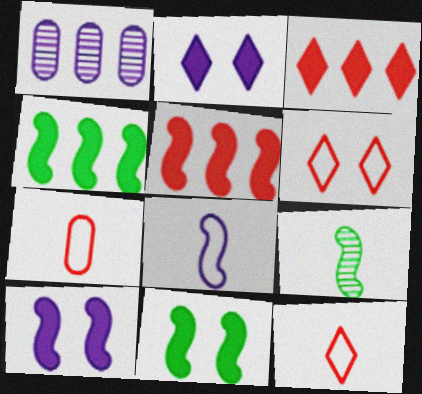[[1, 2, 8], 
[1, 11, 12]]